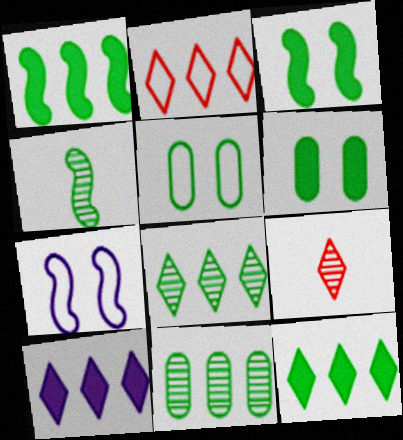[[2, 8, 10], 
[4, 5, 12]]